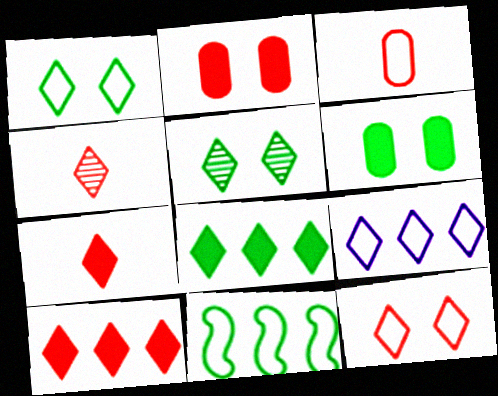[[4, 10, 12], 
[5, 7, 9]]